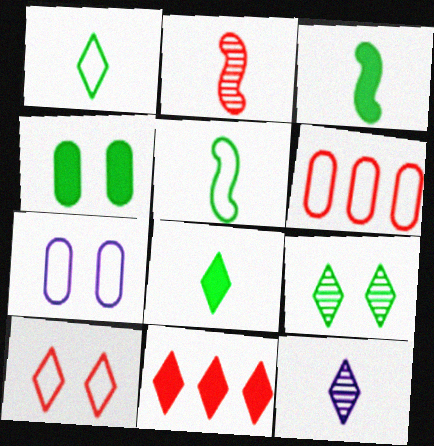[]